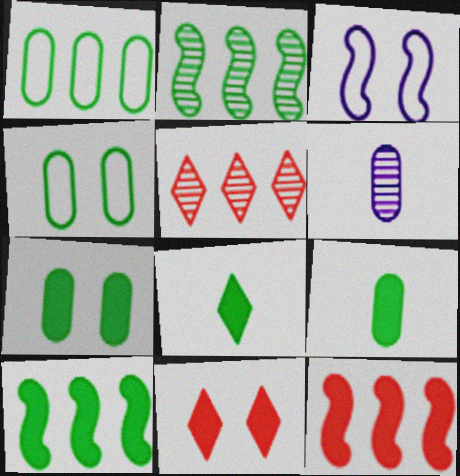[[2, 4, 8], 
[3, 5, 9], 
[7, 8, 10]]